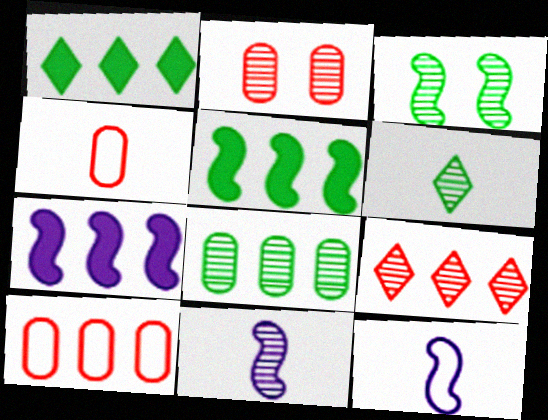[[1, 2, 12], 
[3, 6, 8]]